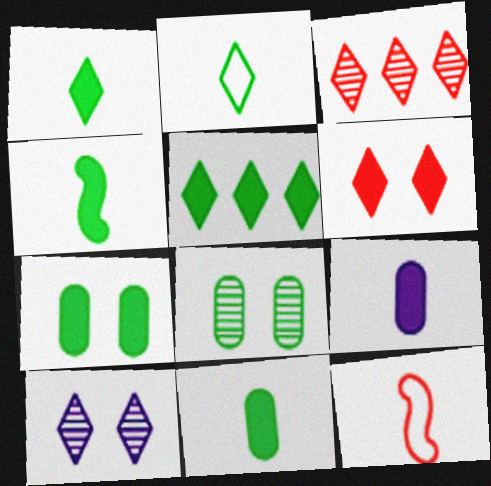[[1, 4, 11], 
[4, 5, 7]]